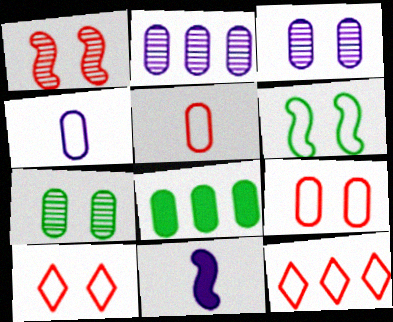[[3, 5, 8], 
[4, 6, 12], 
[7, 11, 12]]